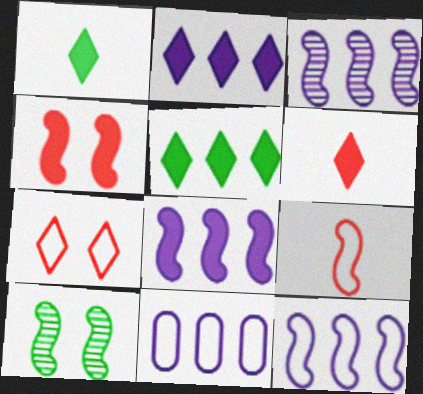[[2, 3, 11], 
[3, 8, 12], 
[6, 10, 11], 
[8, 9, 10]]